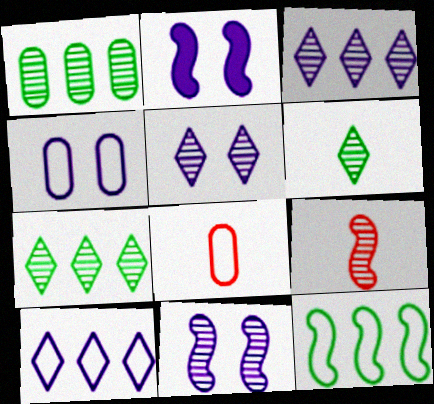[[1, 5, 9], 
[2, 4, 5], 
[2, 7, 8], 
[2, 9, 12]]